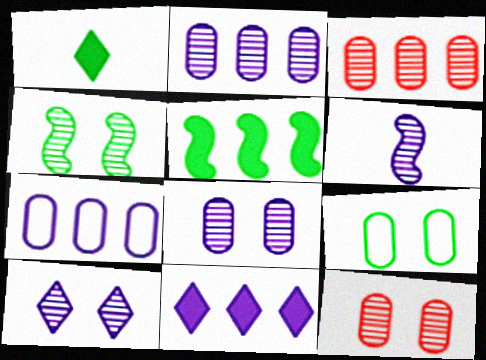[[2, 6, 10], 
[4, 10, 12]]